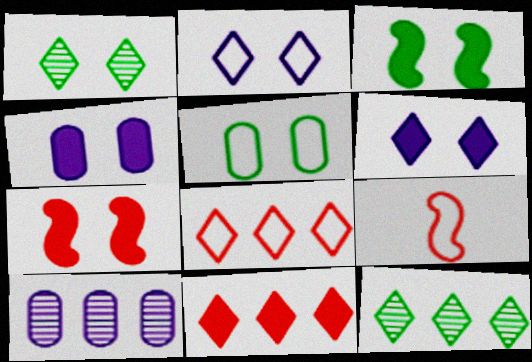[[1, 3, 5], 
[4, 9, 12]]